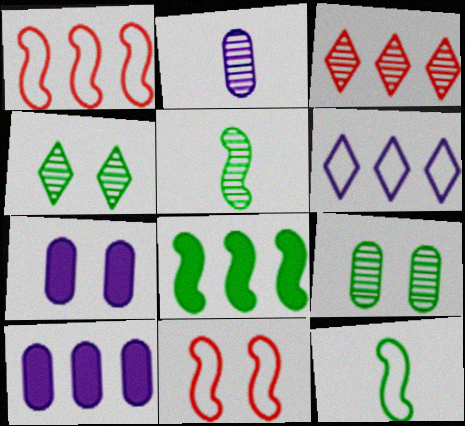[[3, 7, 12], 
[4, 7, 11]]